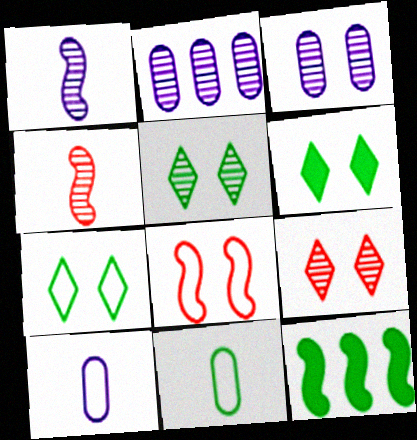[[1, 8, 12], 
[2, 4, 5], 
[3, 6, 8], 
[5, 6, 7], 
[5, 11, 12], 
[9, 10, 12]]